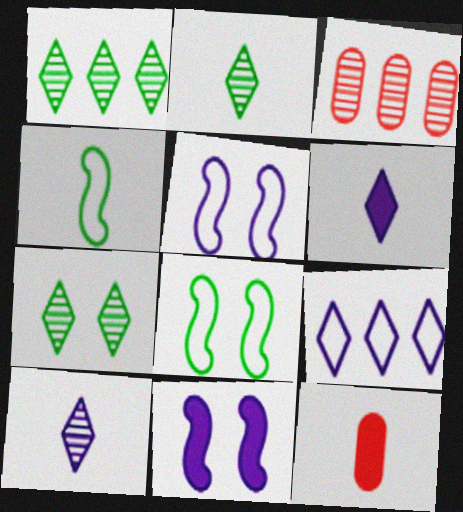[[1, 2, 7], 
[1, 5, 12], 
[3, 6, 8], 
[4, 10, 12]]